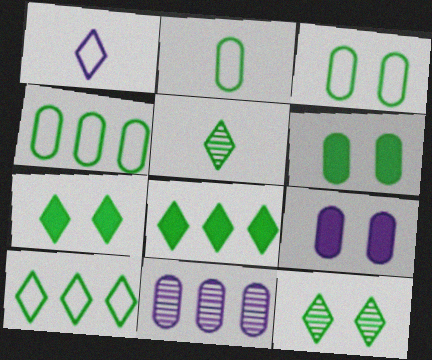[[2, 3, 4], 
[5, 7, 10]]